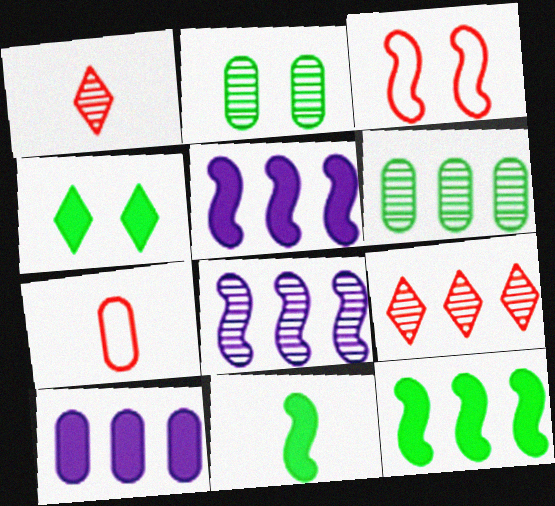[[1, 2, 8], 
[2, 7, 10], 
[3, 8, 11], 
[4, 7, 8], 
[6, 8, 9]]